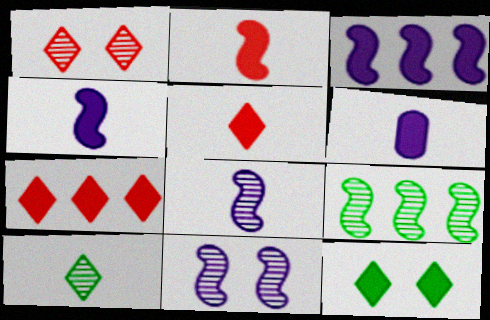[]